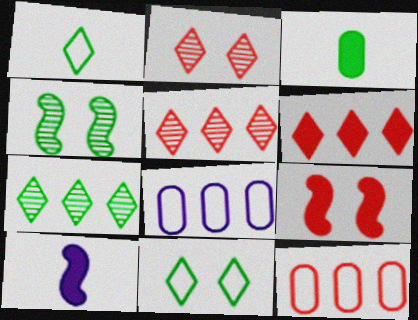[]